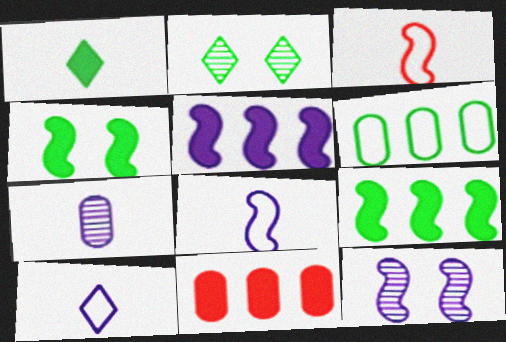[[1, 3, 7], 
[2, 8, 11], 
[3, 9, 12], 
[5, 8, 12]]